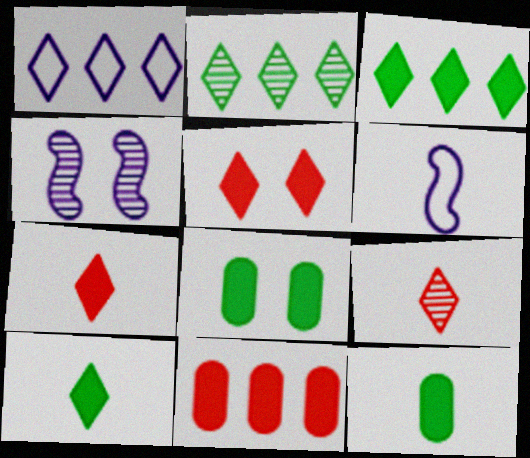[[6, 9, 12]]